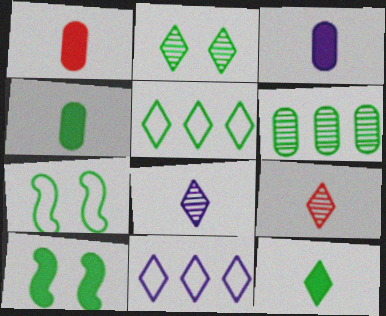[[1, 3, 4], 
[2, 5, 12], 
[6, 7, 12]]